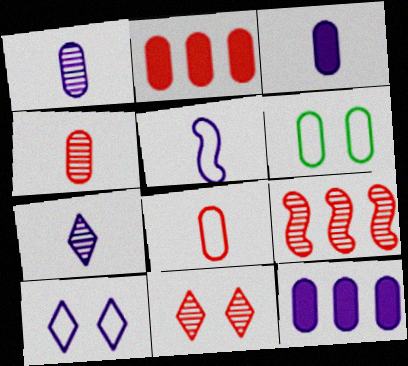[[1, 2, 6], 
[3, 5, 7], 
[4, 6, 12], 
[4, 9, 11]]